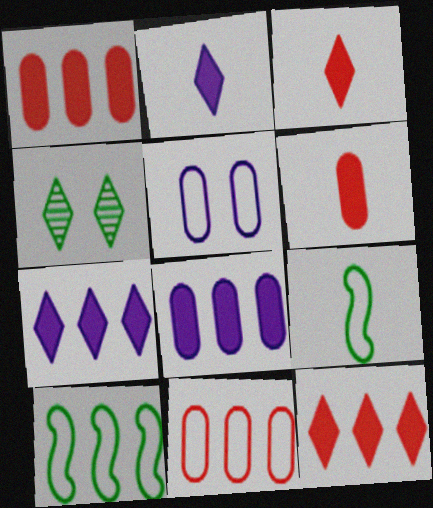[]